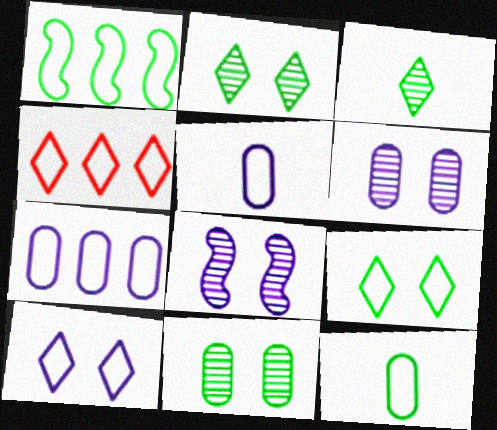[[1, 4, 7], 
[1, 9, 12]]